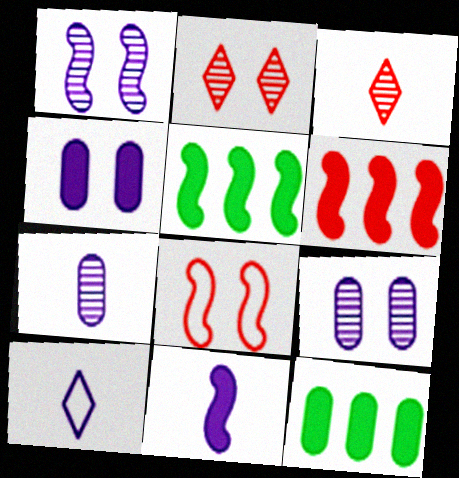[[7, 10, 11]]